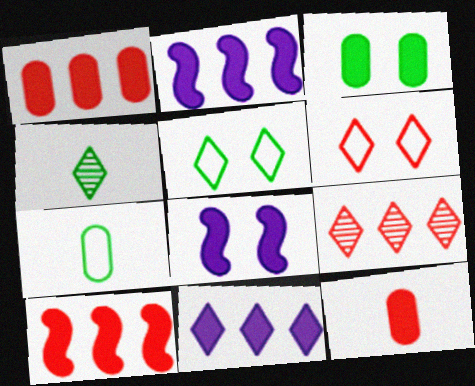[[4, 6, 11], 
[7, 8, 9]]